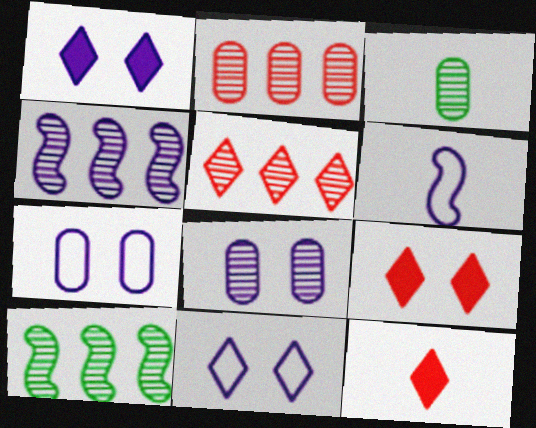[[2, 3, 8], 
[3, 6, 12], 
[7, 10, 12]]